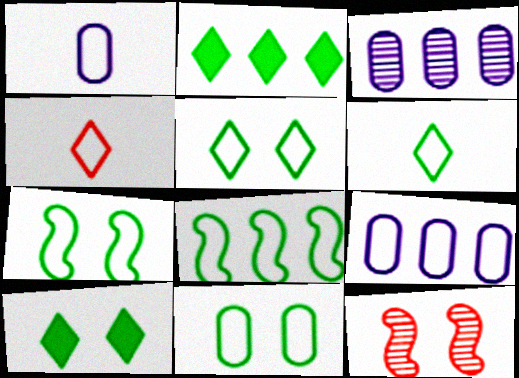[[1, 2, 12], 
[4, 7, 9], 
[5, 7, 11], 
[6, 8, 11]]